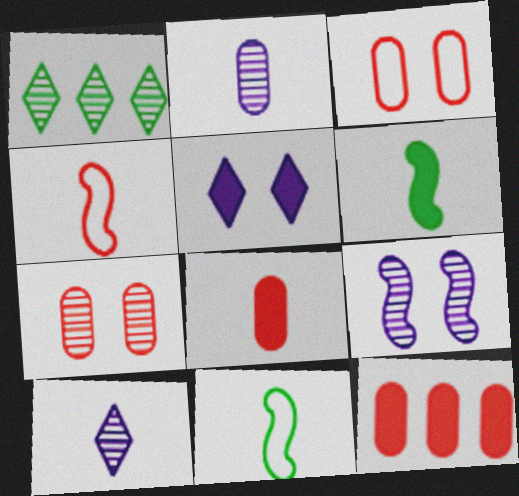[[5, 6, 12], 
[8, 10, 11]]